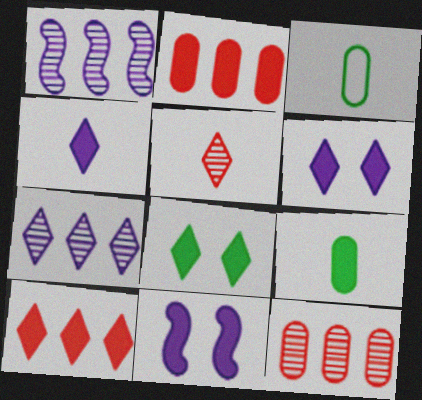[[4, 8, 10], 
[9, 10, 11]]